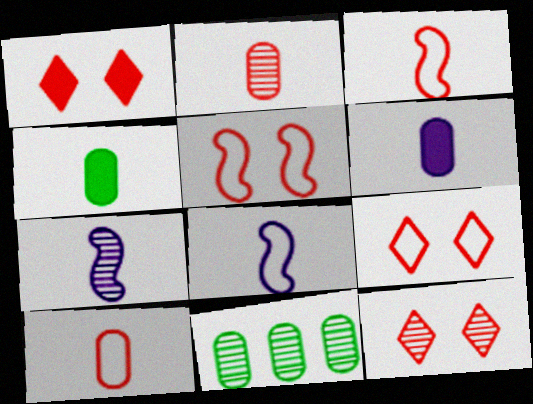[[1, 8, 11], 
[1, 9, 12], 
[7, 11, 12]]